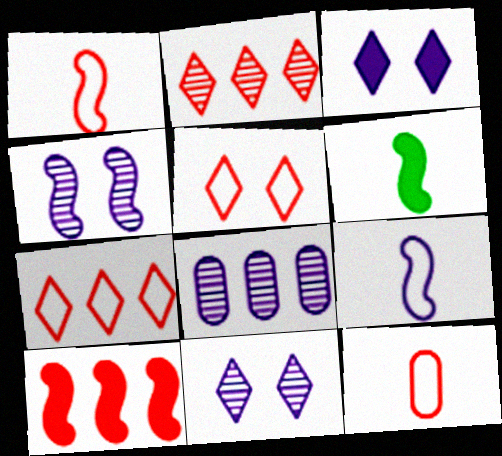[[3, 8, 9], 
[5, 6, 8]]